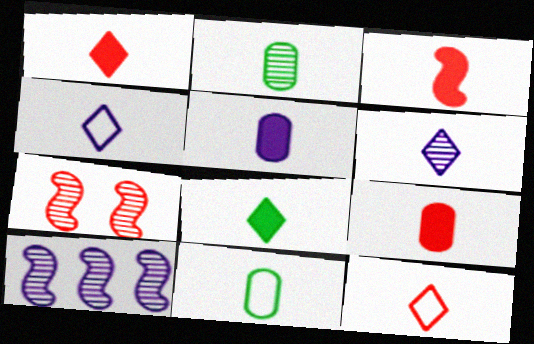[[1, 3, 9], 
[2, 3, 4], 
[3, 5, 8], 
[3, 6, 11], 
[6, 8, 12]]